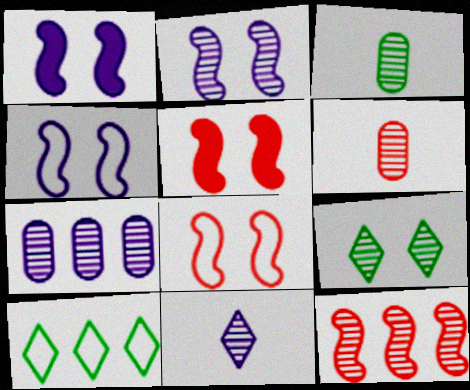[[1, 2, 4], 
[1, 6, 10], 
[2, 7, 11]]